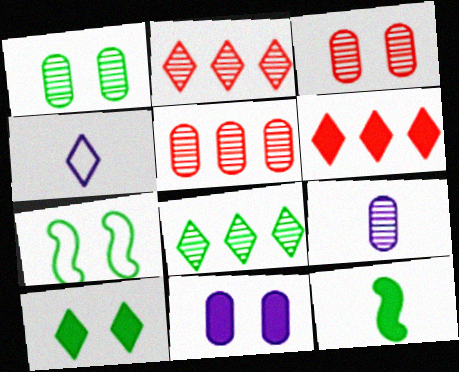[[1, 5, 9], 
[1, 7, 10], 
[2, 4, 10], 
[6, 7, 9], 
[6, 11, 12]]